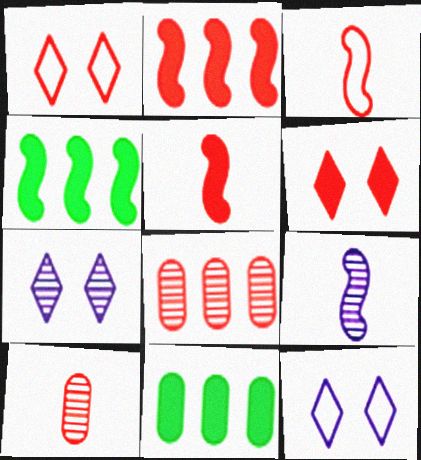[[1, 2, 10], 
[1, 5, 8], 
[1, 9, 11], 
[3, 6, 8], 
[3, 7, 11], 
[4, 10, 12]]